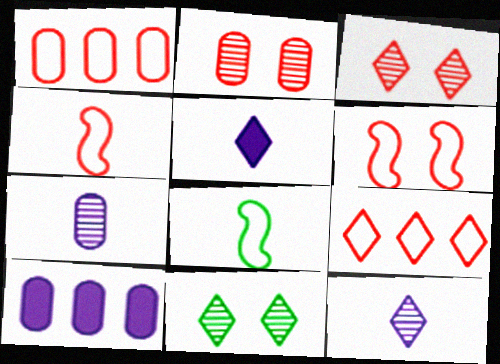[[3, 8, 10], 
[4, 10, 11], 
[5, 9, 11]]